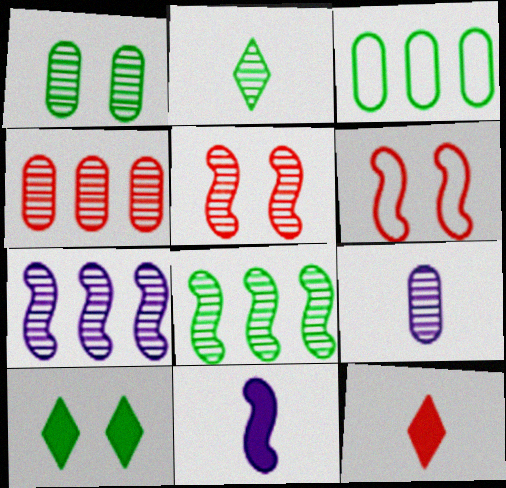[[1, 2, 8], 
[1, 4, 9], 
[4, 6, 12], 
[6, 8, 11]]